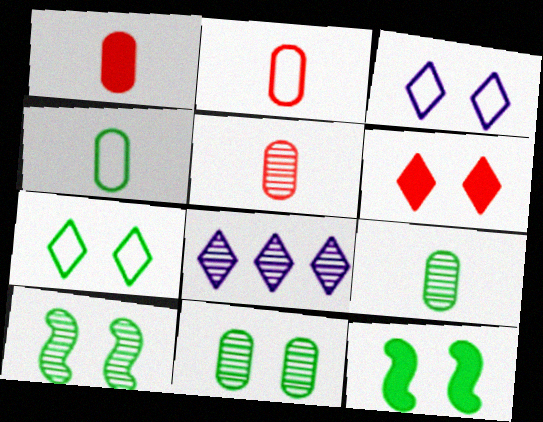[[1, 2, 5], 
[2, 8, 12], 
[5, 8, 10], 
[7, 11, 12]]